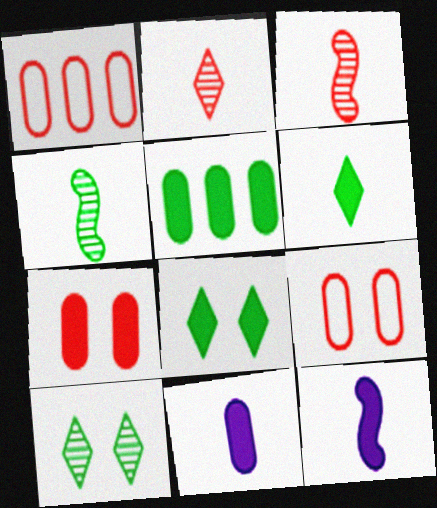[[1, 10, 12], 
[5, 7, 11]]